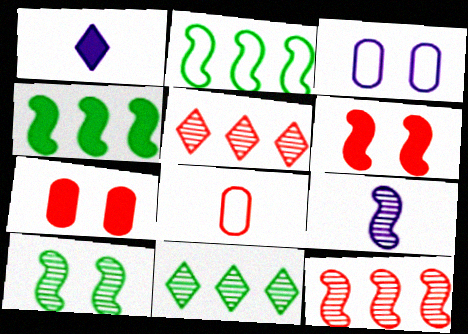[[1, 4, 7], 
[2, 6, 9], 
[5, 6, 8], 
[9, 10, 12]]